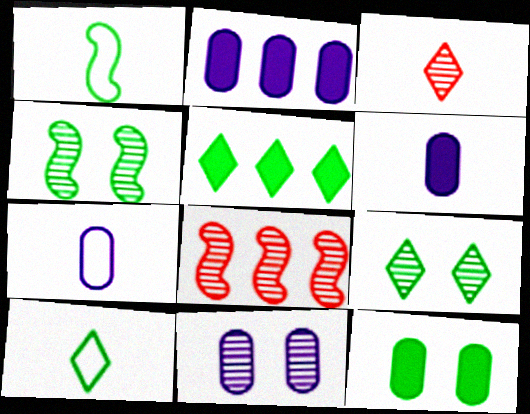[[1, 3, 6], 
[2, 7, 11], 
[5, 9, 10]]